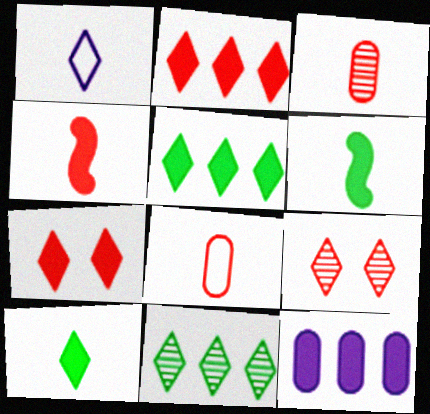[[1, 3, 6], 
[1, 5, 9], 
[1, 7, 11], 
[6, 7, 12]]